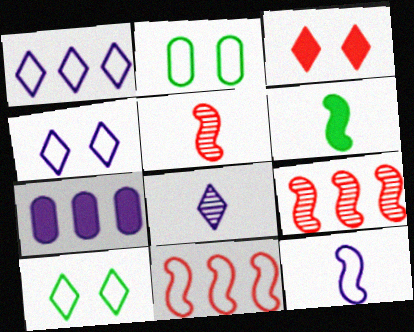[[3, 6, 7], 
[5, 6, 12], 
[5, 7, 10]]